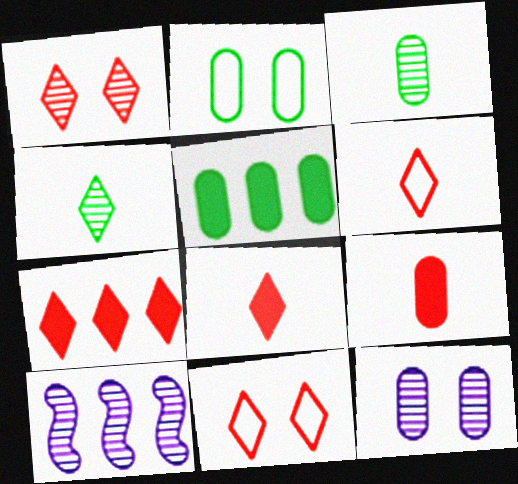[[1, 3, 10], 
[1, 6, 7], 
[2, 3, 5], 
[2, 8, 10]]